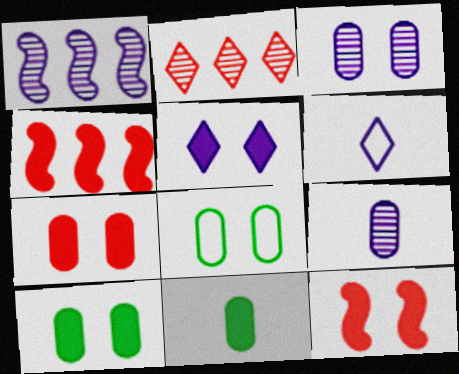[[3, 7, 8], 
[4, 5, 11], 
[5, 10, 12]]